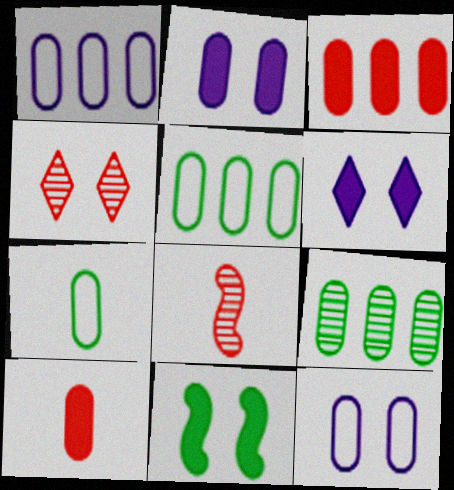[[1, 3, 9], 
[4, 11, 12], 
[5, 6, 8], 
[9, 10, 12]]